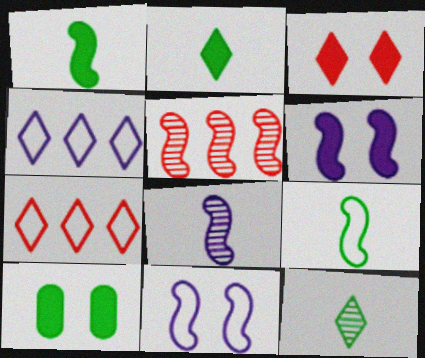[[1, 5, 11], 
[3, 4, 12], 
[3, 6, 10], 
[5, 6, 9], 
[7, 8, 10]]